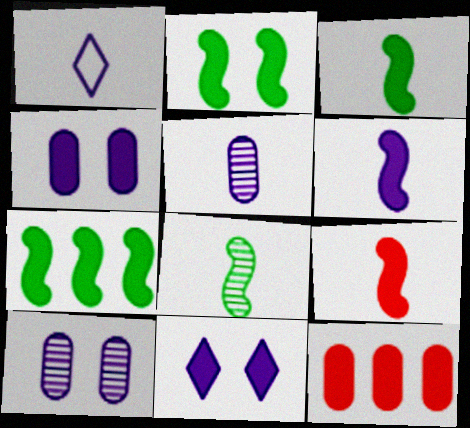[[1, 5, 6], 
[2, 3, 7], 
[3, 6, 9], 
[3, 11, 12]]